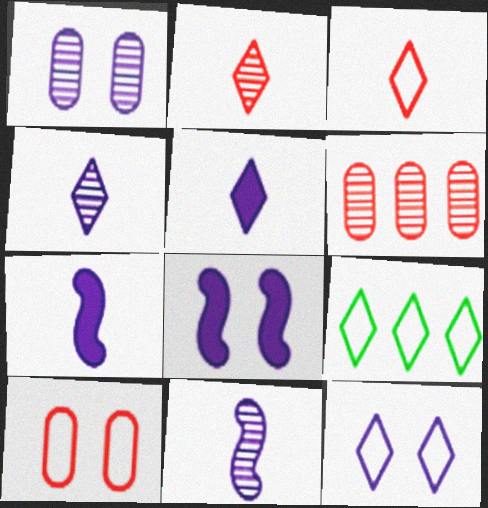[[1, 8, 12], 
[3, 9, 12]]